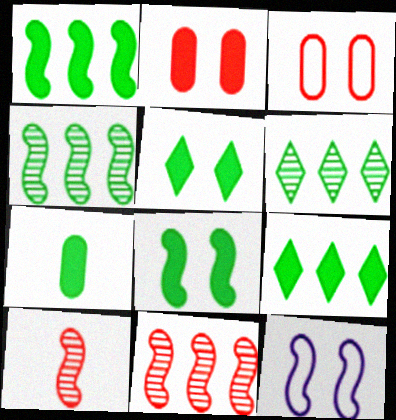[[1, 5, 7], 
[1, 10, 12], 
[7, 8, 9]]